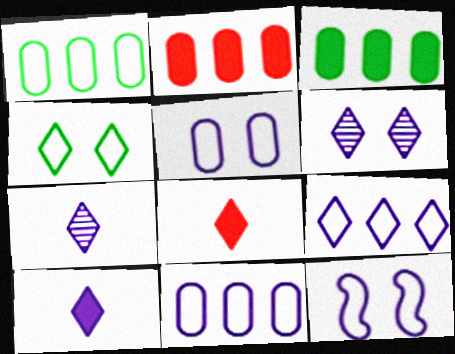[[6, 9, 10]]